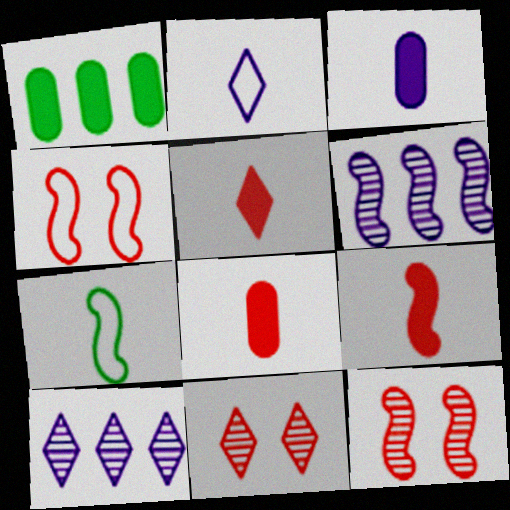[[1, 2, 12], 
[5, 8, 9]]